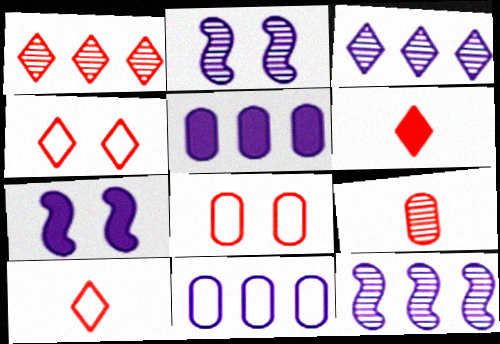[[1, 4, 6]]